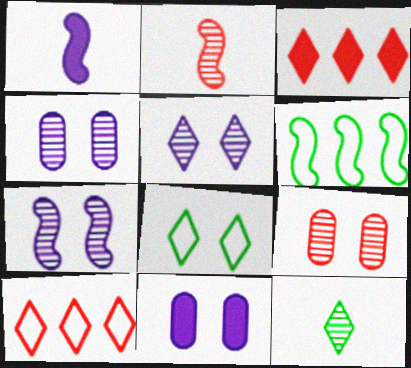[[4, 5, 7]]